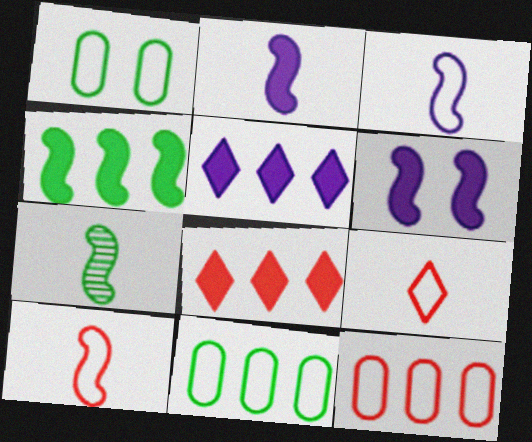[[2, 7, 10]]